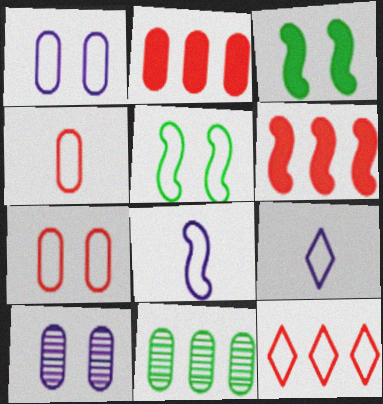[]